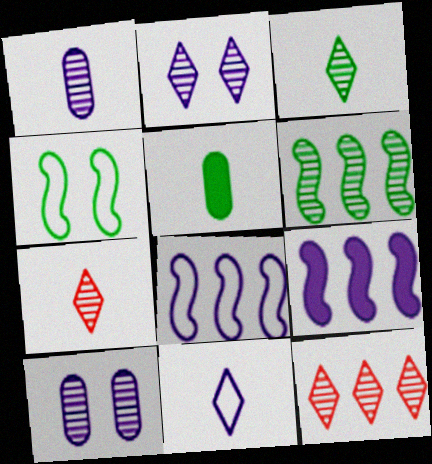[[2, 3, 12], 
[6, 7, 10], 
[9, 10, 11]]